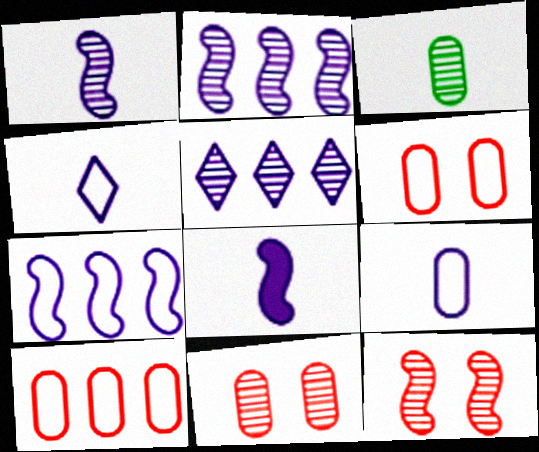[[3, 5, 12]]